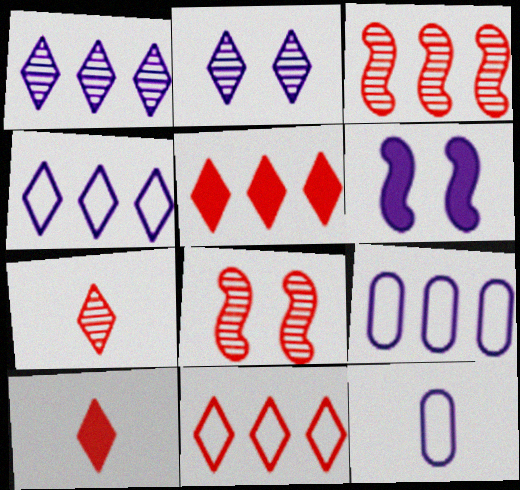[[1, 6, 12]]